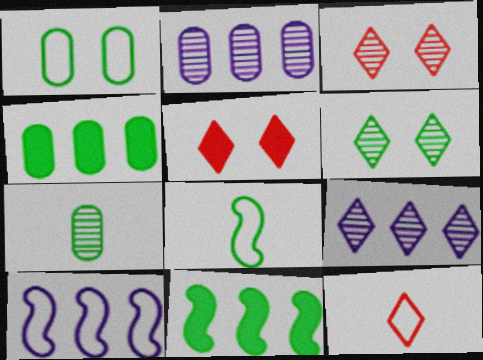[[1, 4, 7], 
[1, 10, 12], 
[2, 5, 8], 
[4, 6, 8], 
[5, 7, 10]]